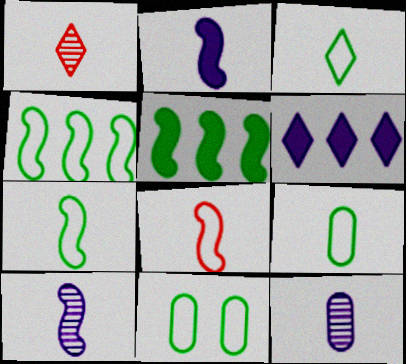[[1, 2, 9], 
[3, 4, 11], 
[3, 7, 9]]